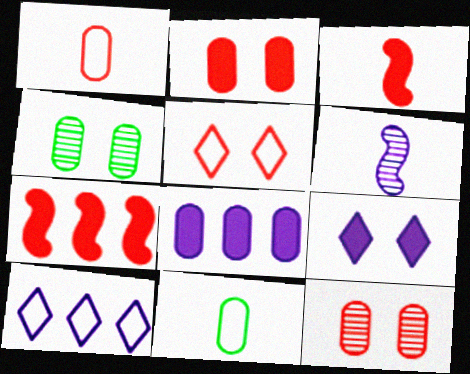[[1, 4, 8], 
[3, 4, 10], 
[8, 11, 12]]